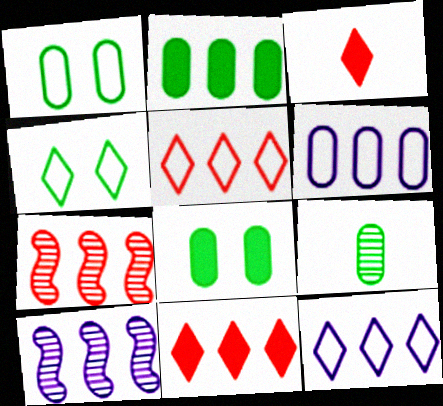[[1, 2, 9], 
[1, 3, 10], 
[2, 5, 10], 
[2, 7, 12]]